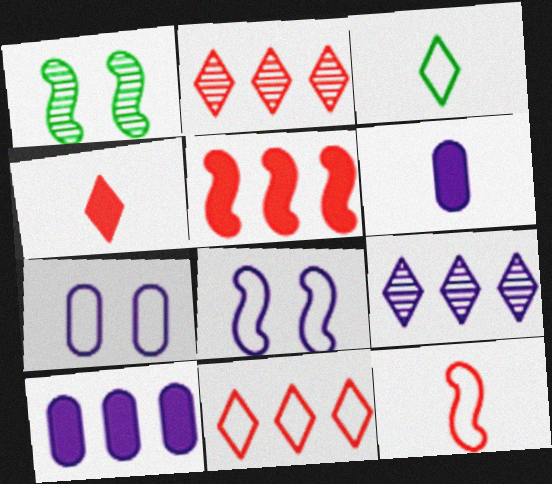[[1, 6, 11], 
[6, 8, 9]]